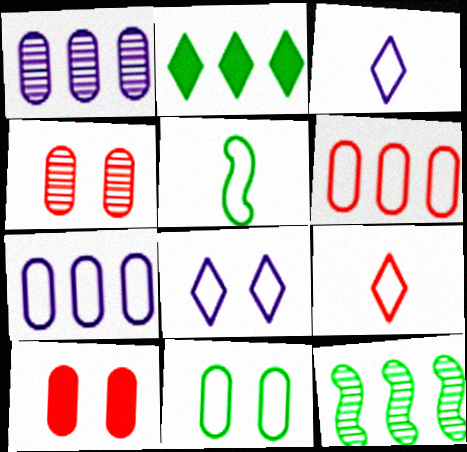[[3, 10, 12], 
[5, 6, 8]]